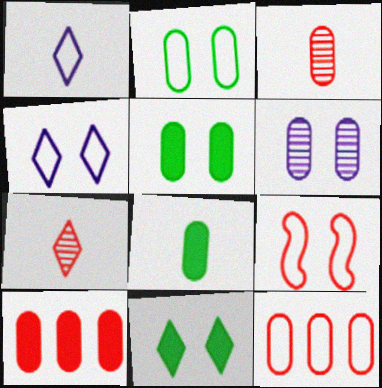[[2, 4, 9], 
[6, 8, 12], 
[6, 9, 11], 
[7, 9, 10]]